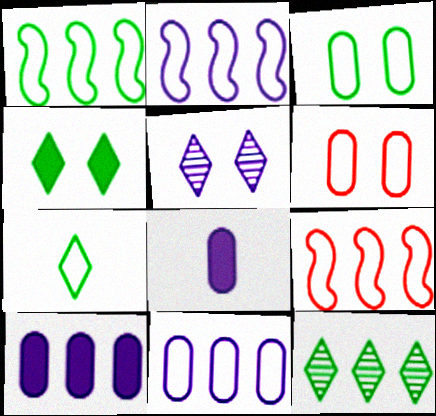[[1, 2, 9], 
[1, 3, 7], 
[2, 5, 8], 
[2, 6, 7], 
[4, 7, 12], 
[9, 10, 12]]